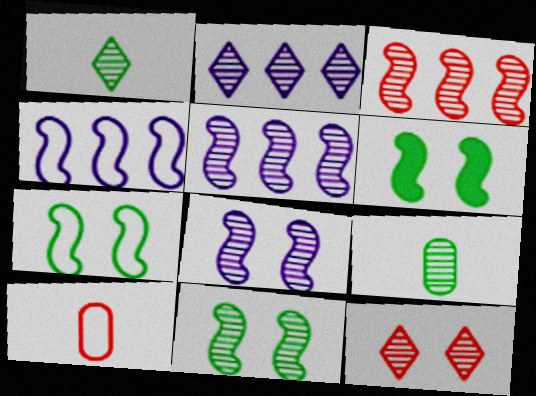[[1, 2, 12], 
[2, 6, 10], 
[5, 9, 12], 
[6, 7, 11]]